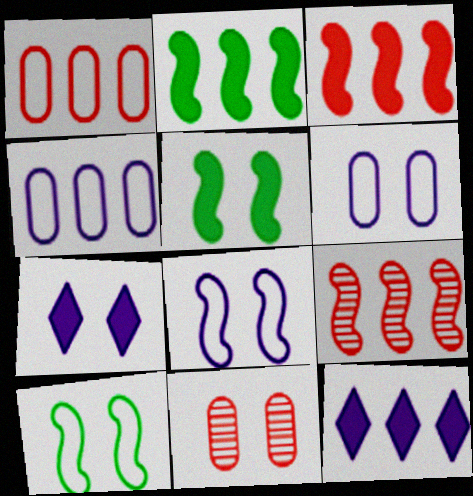[[7, 10, 11]]